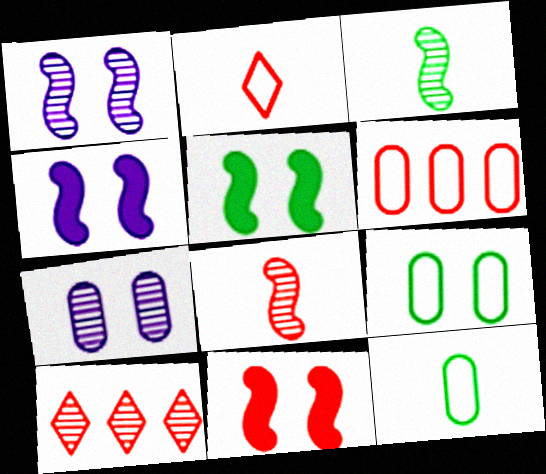[[3, 7, 10], 
[4, 5, 11], 
[4, 10, 12]]